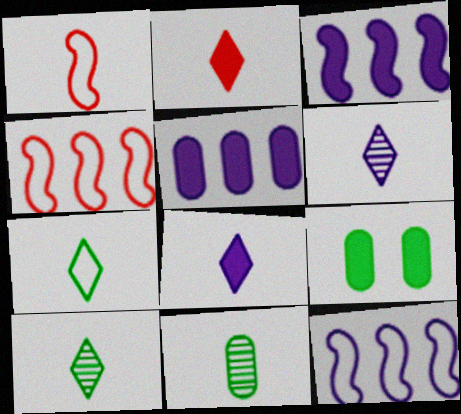[[1, 8, 11], 
[2, 3, 9], 
[2, 6, 7], 
[4, 6, 9]]